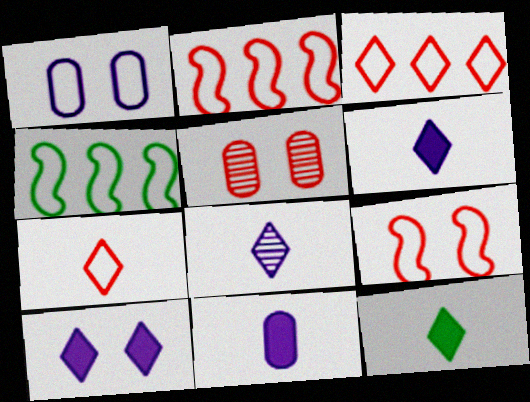[[1, 4, 7], 
[4, 5, 6], 
[7, 8, 12]]